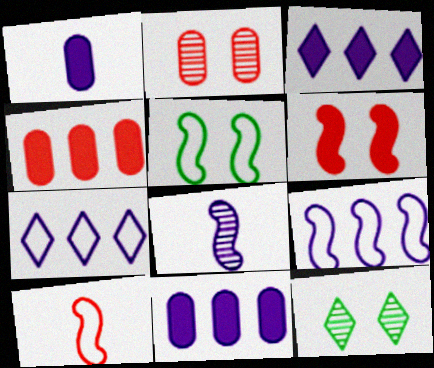[[5, 9, 10], 
[10, 11, 12]]